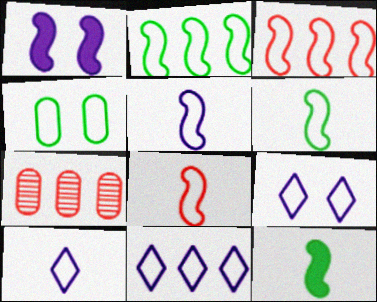[[3, 4, 10], 
[4, 8, 11], 
[5, 6, 8], 
[7, 9, 12], 
[9, 10, 11]]